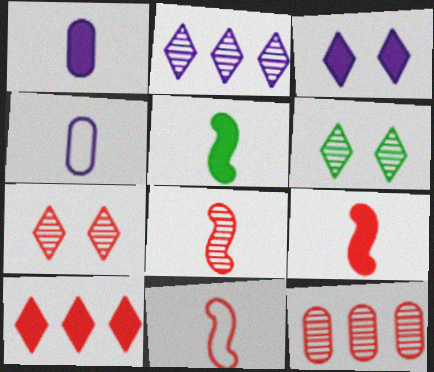[[7, 8, 12], 
[8, 9, 11]]